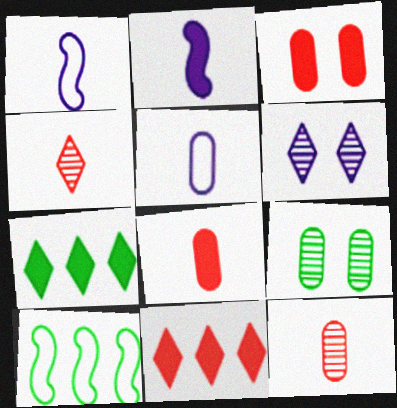[[1, 9, 11], 
[2, 3, 7], 
[6, 8, 10]]